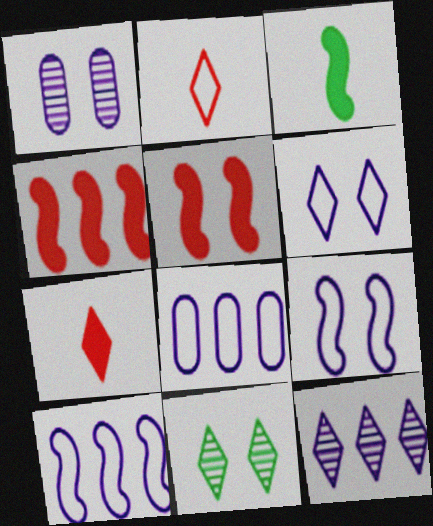[]